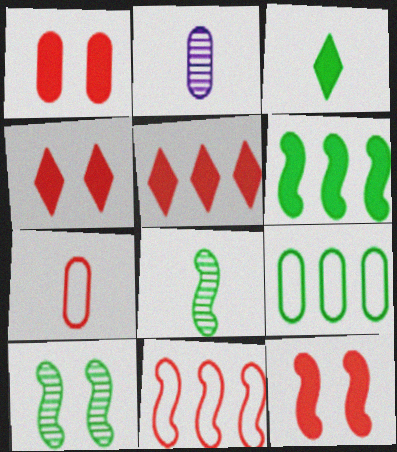[[1, 2, 9], 
[1, 4, 12], 
[3, 9, 10]]